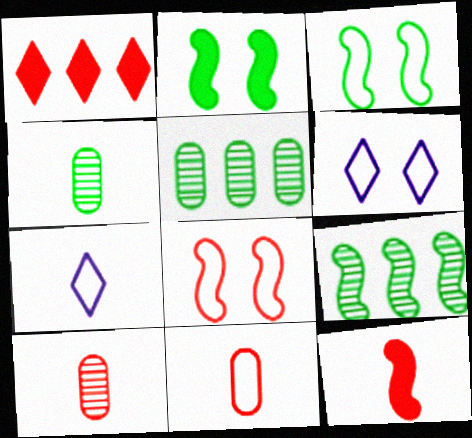[[1, 8, 10], 
[4, 7, 12], 
[5, 6, 12]]